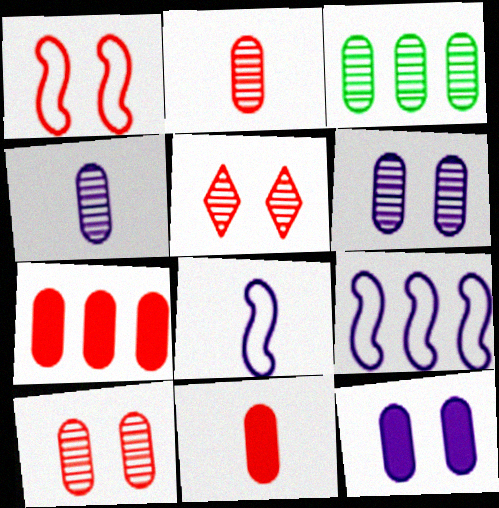[[2, 3, 6], 
[3, 4, 10]]